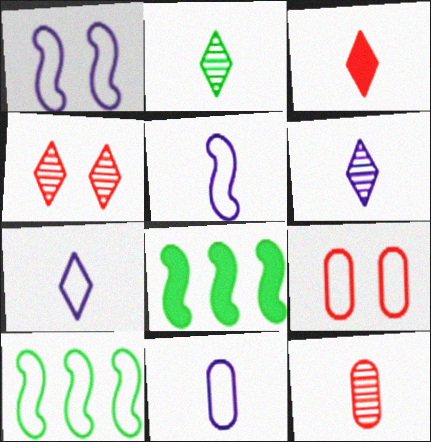[[2, 3, 7], 
[4, 8, 11], 
[5, 7, 11], 
[6, 8, 9], 
[7, 9, 10]]